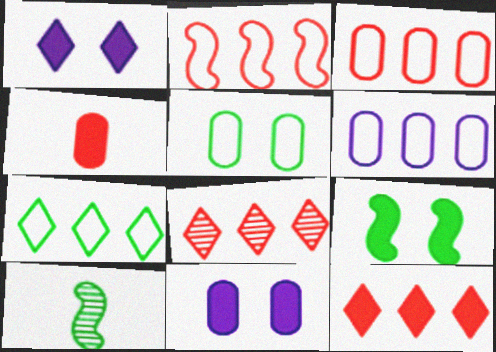[[1, 3, 10], 
[2, 6, 7]]